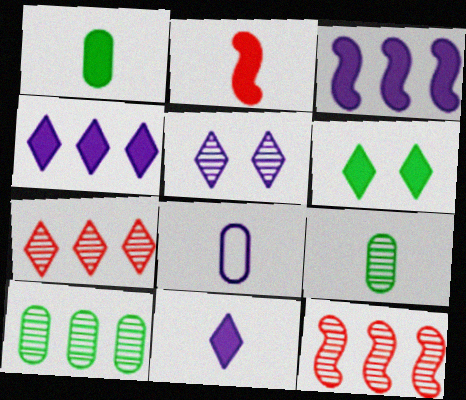[[1, 2, 11], 
[3, 5, 8], 
[5, 9, 12], 
[6, 8, 12]]